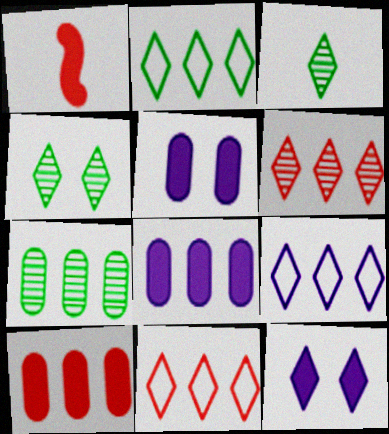[[2, 9, 11], 
[3, 11, 12]]